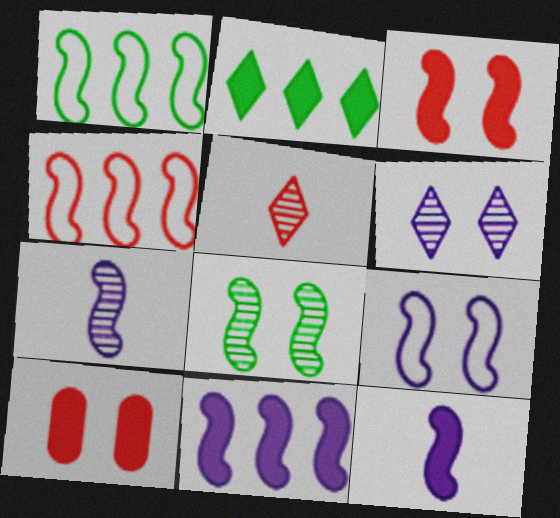[[1, 3, 7], 
[2, 10, 12], 
[3, 8, 9], 
[4, 5, 10], 
[4, 8, 12], 
[7, 9, 11]]